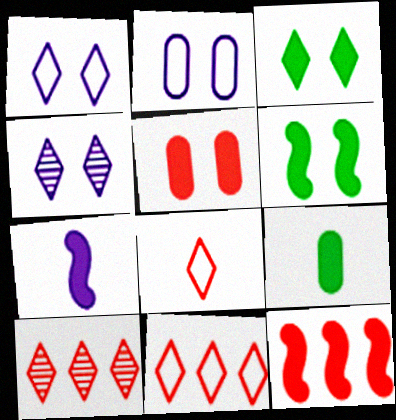[[6, 7, 12]]